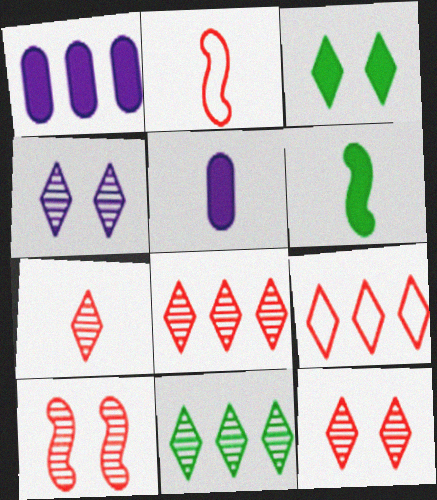[[4, 7, 11], 
[7, 8, 12]]